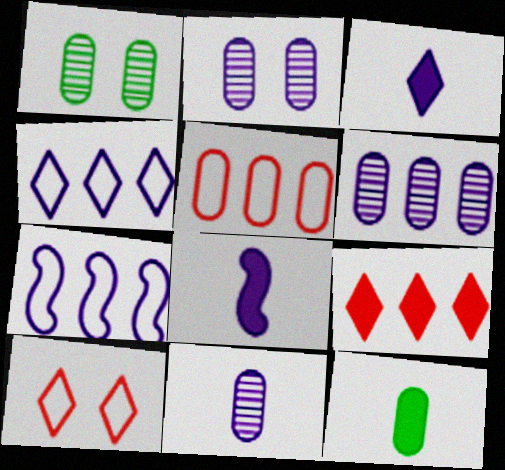[[2, 3, 7], 
[2, 4, 8], 
[2, 5, 12], 
[2, 6, 11]]